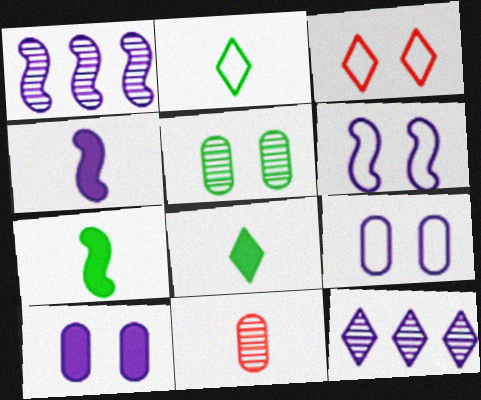[[1, 4, 6], 
[2, 4, 11], 
[3, 8, 12], 
[4, 9, 12]]